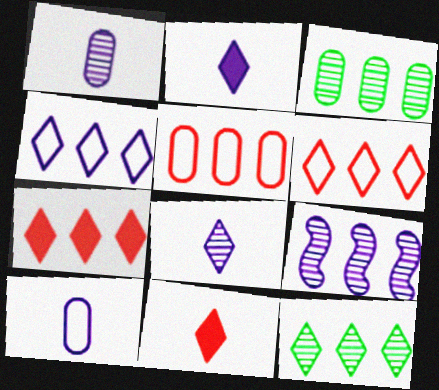[[4, 7, 12]]